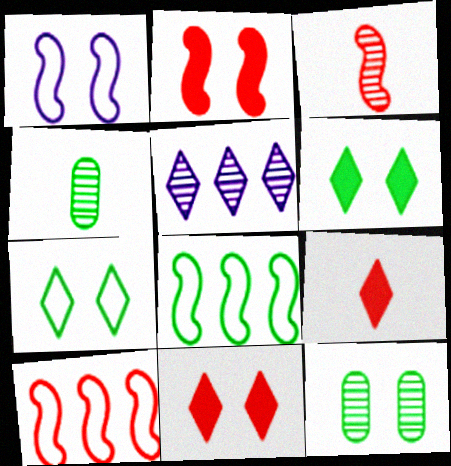[[1, 11, 12], 
[2, 3, 10], 
[3, 5, 12], 
[4, 6, 8], 
[5, 7, 9]]